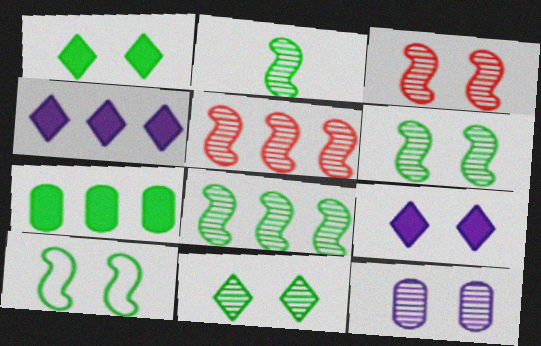[[2, 6, 8], 
[3, 11, 12]]